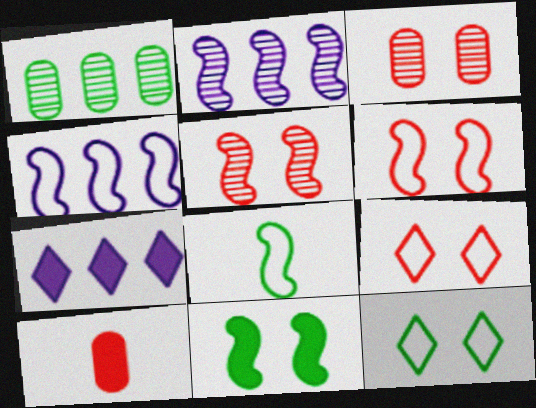[[2, 10, 12], 
[3, 7, 8], 
[4, 6, 8], 
[7, 10, 11]]